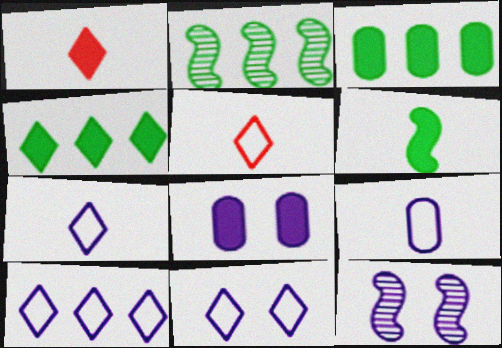[[2, 5, 8], 
[3, 5, 12], 
[7, 10, 11], 
[8, 11, 12]]